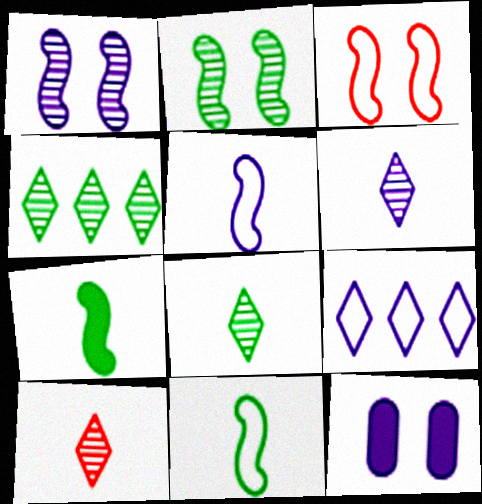[[6, 8, 10]]